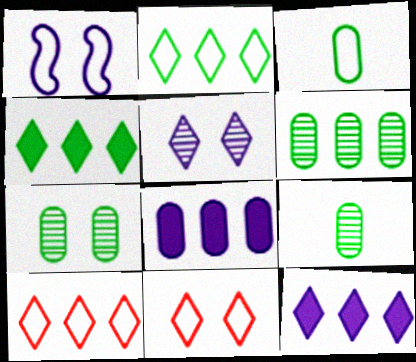[[1, 3, 10], 
[6, 7, 9]]